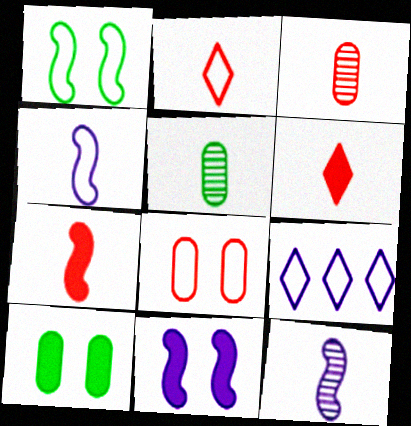[[2, 3, 7], 
[4, 5, 6]]